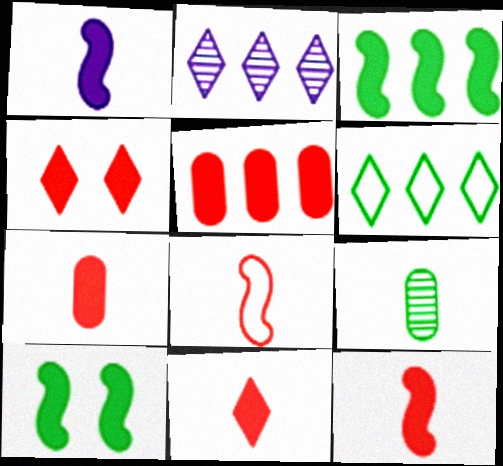[[4, 5, 12], 
[6, 9, 10], 
[7, 11, 12]]